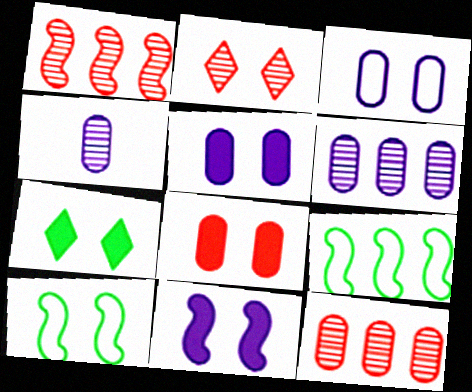[[2, 5, 10], 
[7, 8, 11]]